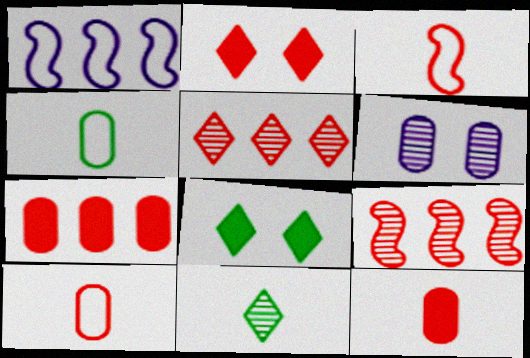[[2, 9, 10], 
[4, 6, 7], 
[6, 9, 11]]